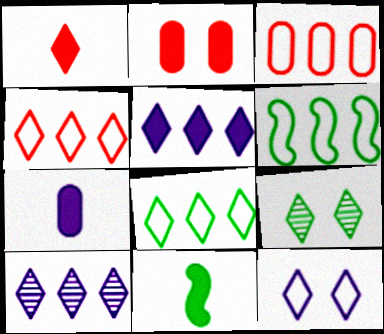[[1, 7, 11], 
[2, 5, 11]]